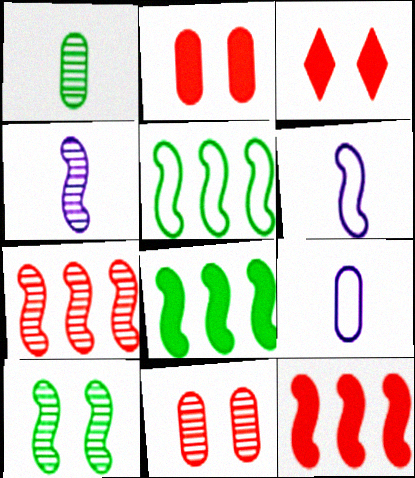[[4, 7, 10], 
[6, 10, 12]]